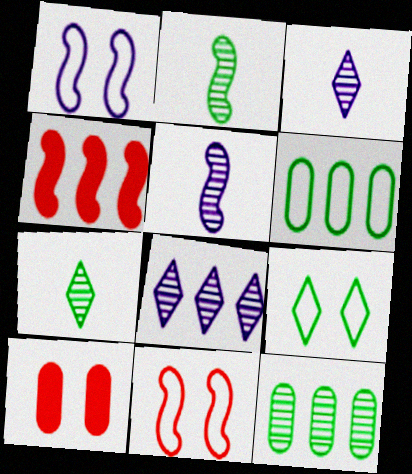[[1, 2, 4], 
[4, 6, 8]]